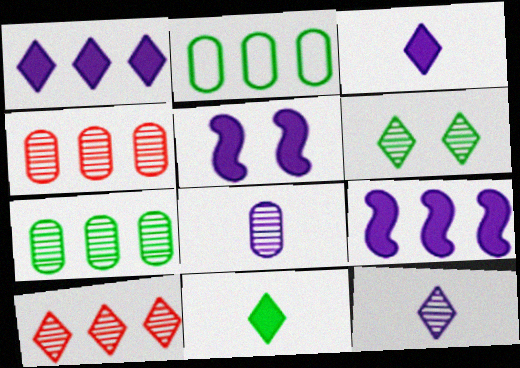[[2, 9, 10], 
[6, 10, 12]]